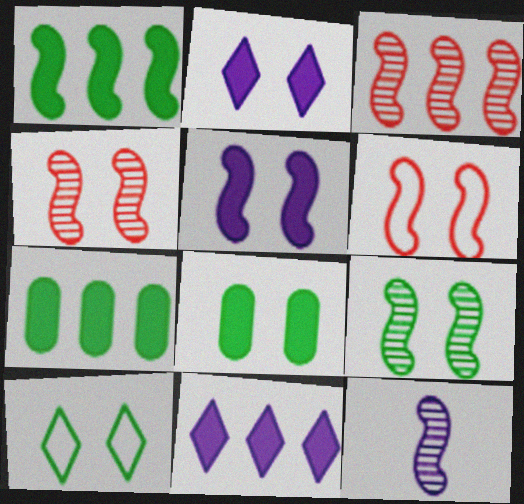[[1, 6, 12], 
[3, 9, 12], 
[5, 6, 9], 
[8, 9, 10]]